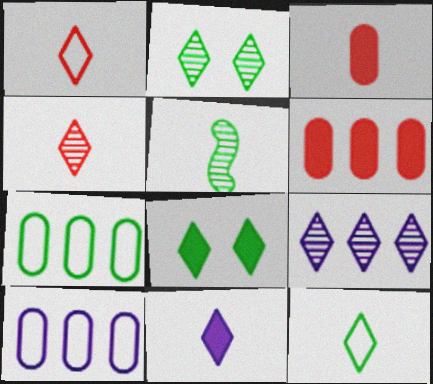[[1, 8, 9], 
[2, 4, 9], 
[4, 11, 12], 
[5, 7, 8]]